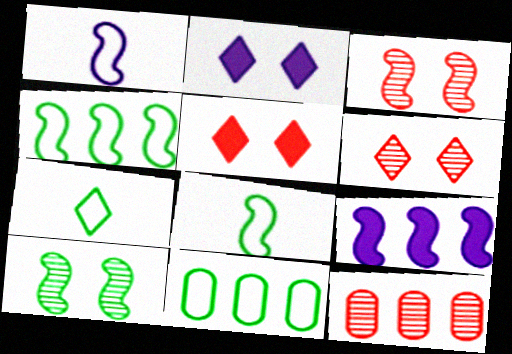[[2, 8, 12], 
[3, 8, 9]]